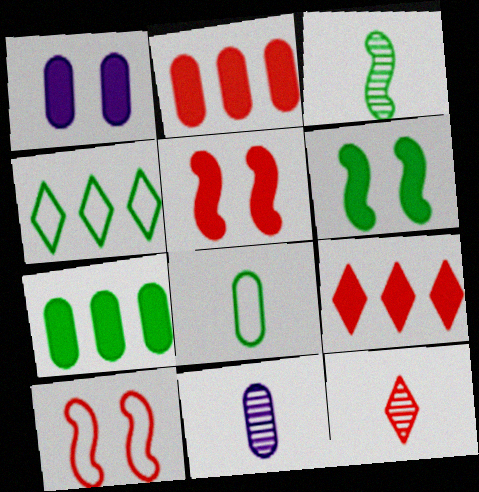[[2, 10, 12], 
[3, 11, 12], 
[4, 5, 11]]